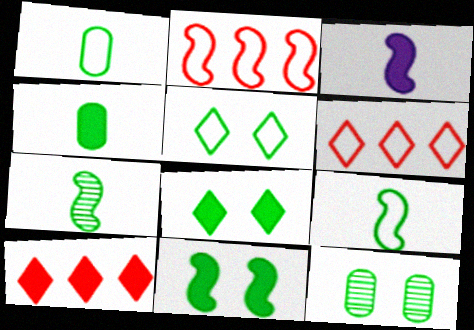[[3, 6, 12], 
[5, 11, 12]]